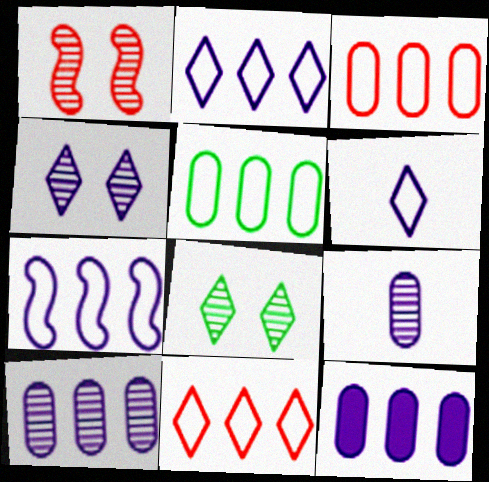[[5, 7, 11]]